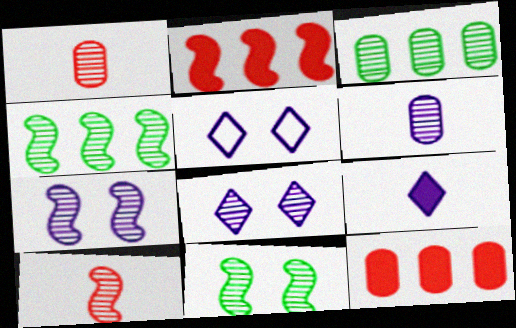[[1, 4, 8], 
[3, 8, 10], 
[4, 7, 10]]